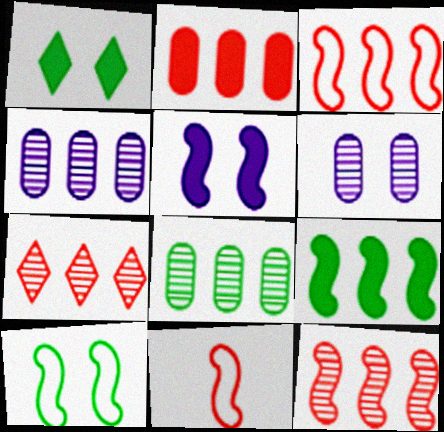[[1, 4, 11], 
[2, 3, 7]]